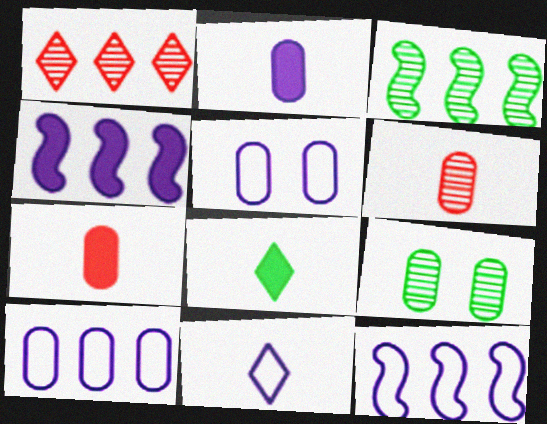[[5, 11, 12], 
[7, 9, 10]]